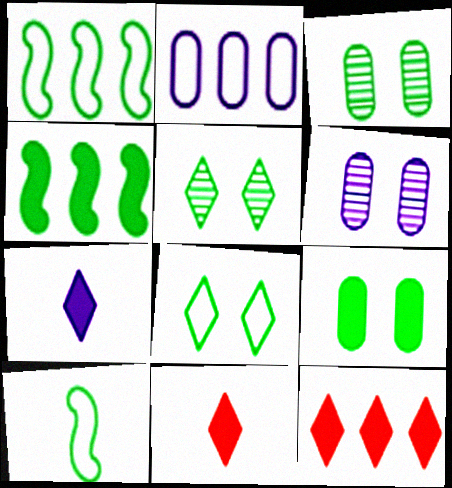[[1, 6, 11], 
[6, 10, 12]]